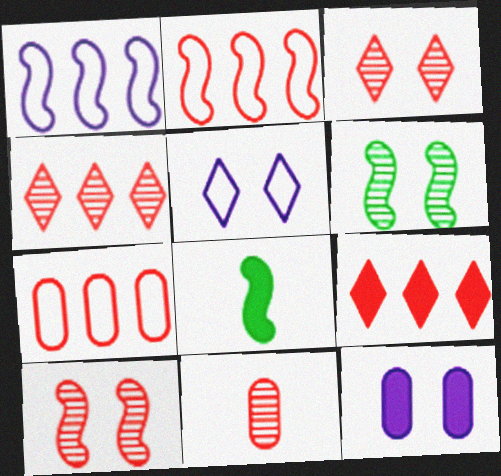[[1, 8, 10], 
[4, 10, 11], 
[8, 9, 12]]